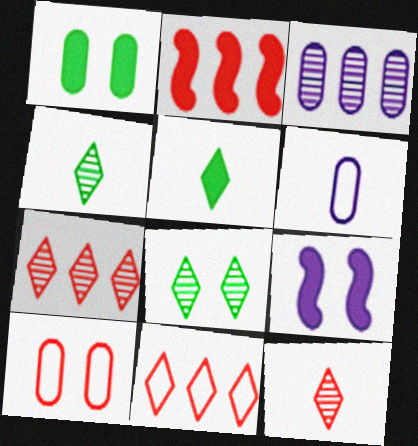[[2, 6, 8], 
[2, 10, 12], 
[8, 9, 10]]